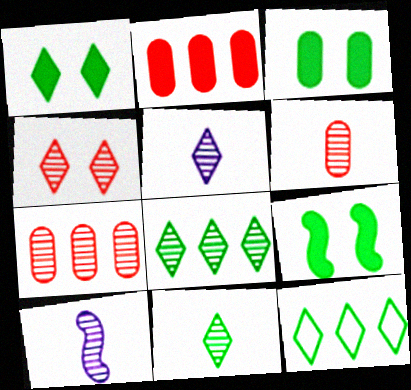[[1, 3, 9], 
[1, 11, 12], 
[4, 5, 8], 
[6, 10, 11]]